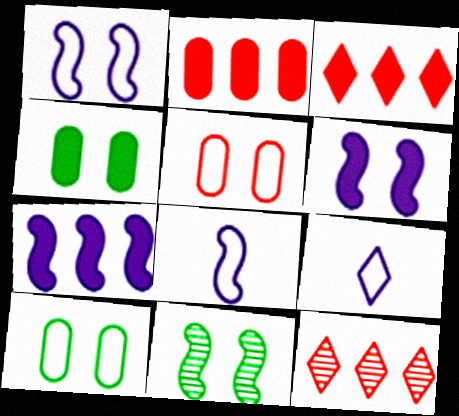[[2, 9, 11], 
[4, 8, 12]]